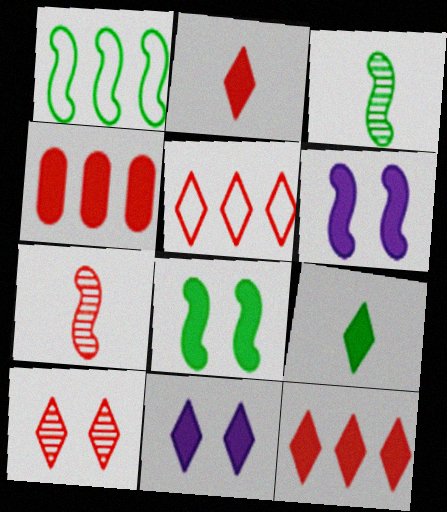[[1, 3, 8], 
[1, 6, 7], 
[2, 5, 10], 
[4, 6, 9], 
[9, 11, 12]]